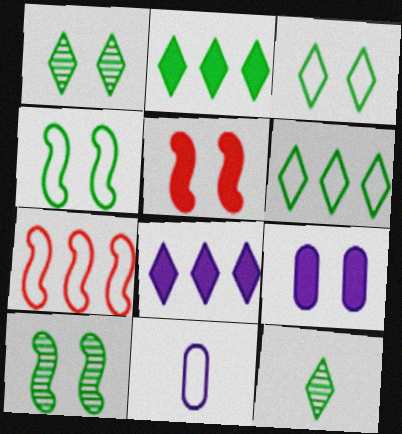[[2, 3, 12], 
[3, 7, 11], 
[7, 9, 12]]